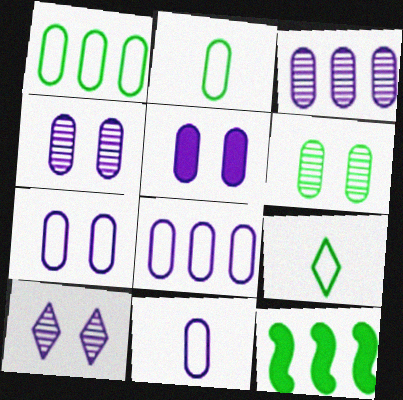[[3, 5, 11], 
[4, 5, 7], 
[6, 9, 12], 
[7, 8, 11]]